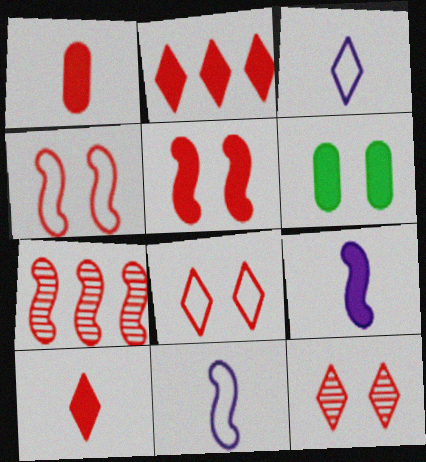[[1, 2, 5], 
[1, 7, 8], 
[2, 6, 9], 
[3, 6, 7]]